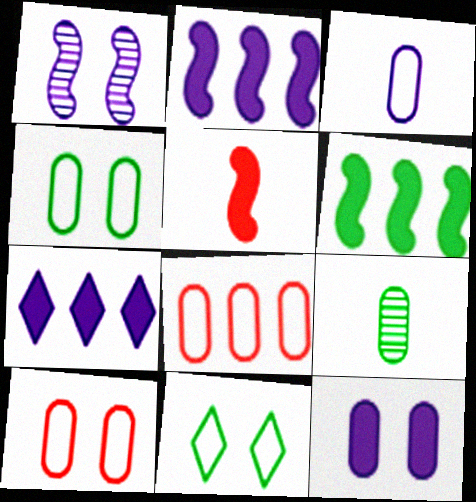[[1, 3, 7], 
[3, 4, 8], 
[6, 9, 11], 
[8, 9, 12]]